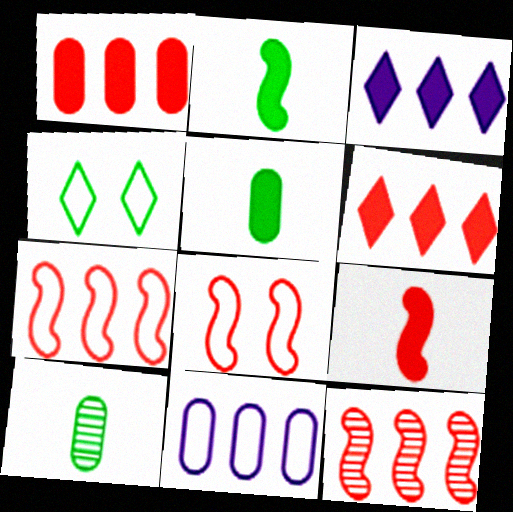[[3, 8, 10], 
[8, 9, 12]]